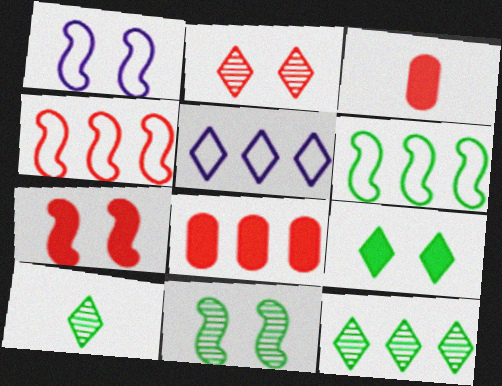[[1, 3, 12], 
[1, 7, 11], 
[1, 8, 10], 
[2, 3, 4], 
[3, 5, 11]]